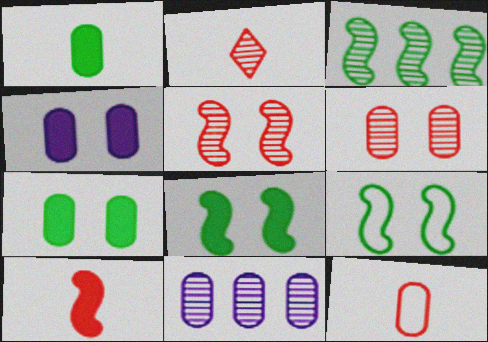[[2, 10, 12], 
[7, 11, 12]]